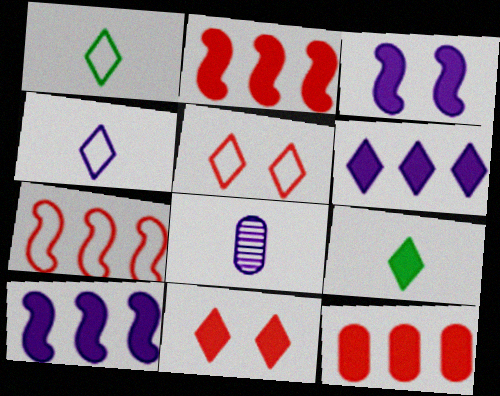[[3, 9, 12], 
[6, 9, 11]]